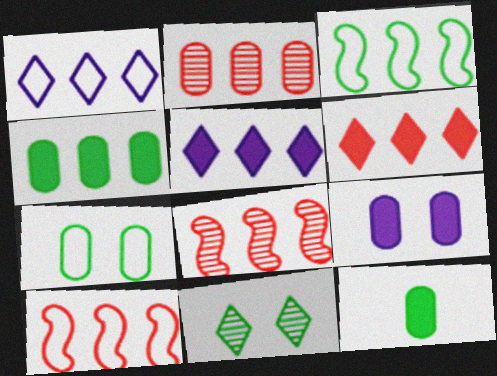[[1, 4, 8], 
[2, 3, 5], 
[2, 6, 10], 
[3, 11, 12]]